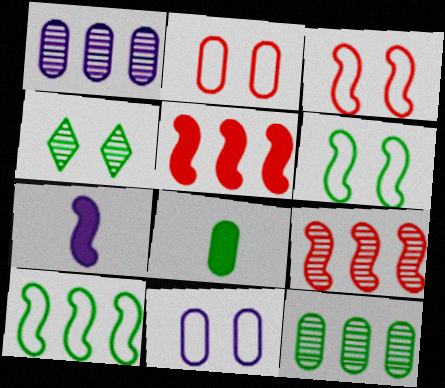[[1, 2, 8], 
[4, 8, 10], 
[6, 7, 9]]